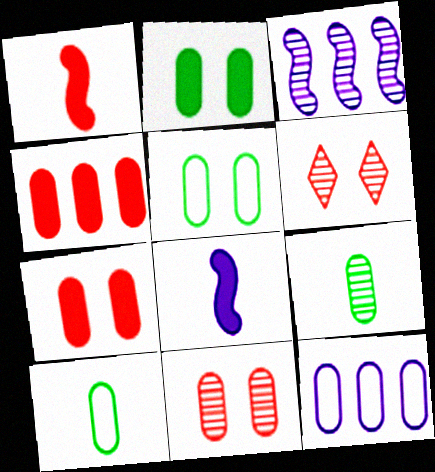[[3, 6, 9], 
[7, 9, 12]]